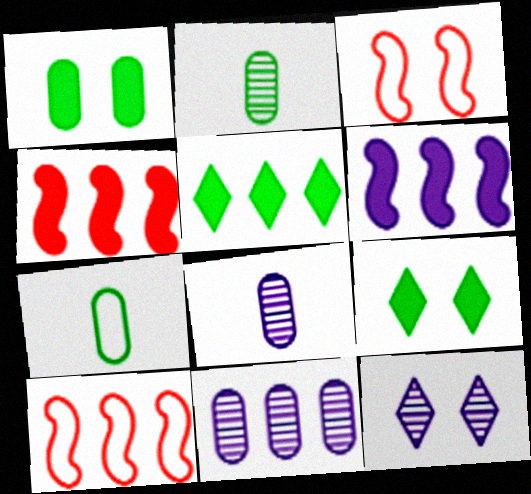[[1, 3, 12], 
[3, 5, 8], 
[4, 7, 12], 
[5, 10, 11], 
[8, 9, 10]]